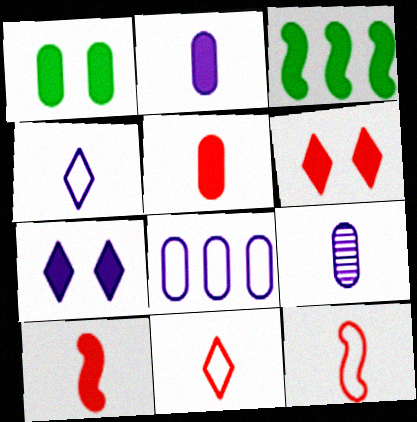[[2, 3, 6], 
[3, 5, 7]]